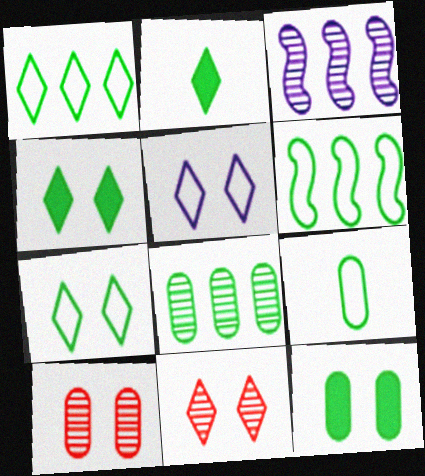[[4, 5, 11], 
[6, 7, 9], 
[8, 9, 12]]